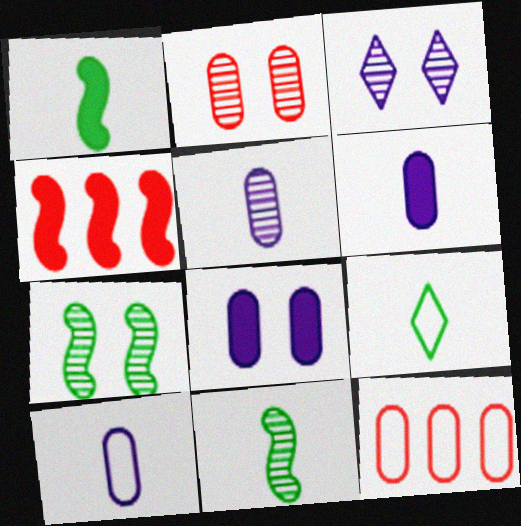[[1, 3, 12], 
[2, 3, 7], 
[5, 6, 10]]